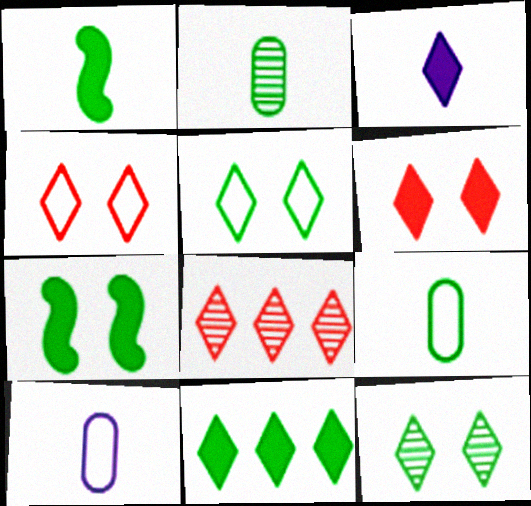[[3, 5, 8], 
[3, 6, 11], 
[7, 8, 10]]